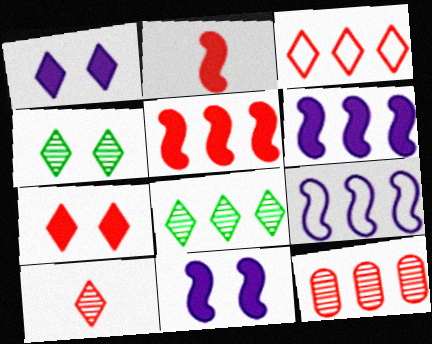[[3, 5, 12], 
[3, 7, 10]]